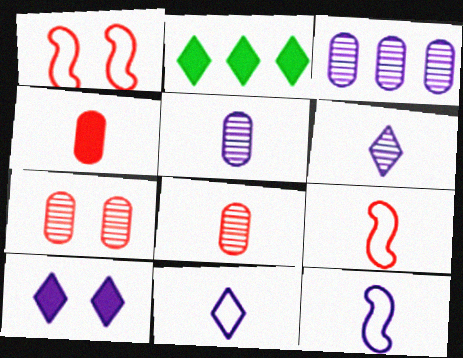[[1, 2, 5], 
[2, 7, 12], 
[3, 10, 12]]